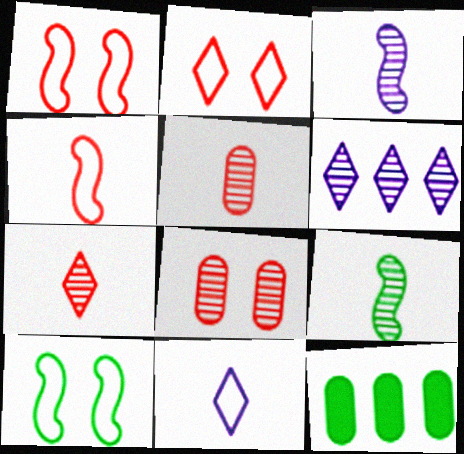[[2, 3, 12], 
[6, 8, 9]]